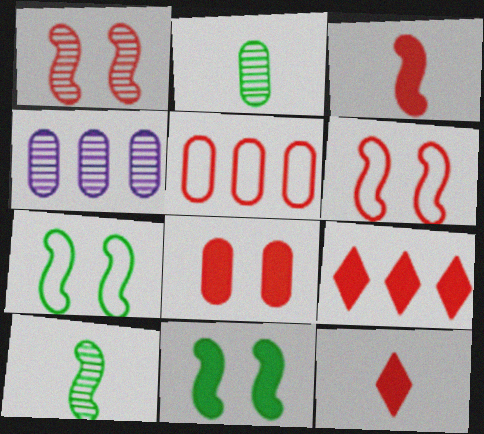[[1, 5, 12], 
[3, 8, 9], 
[4, 7, 12]]